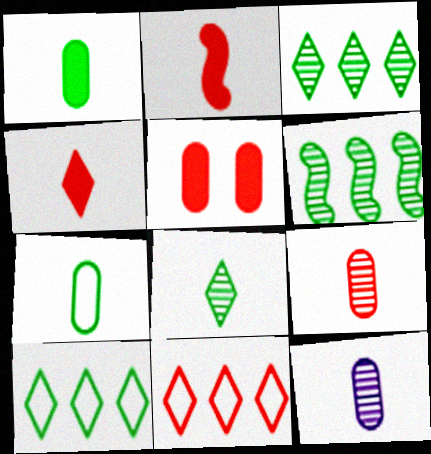[]